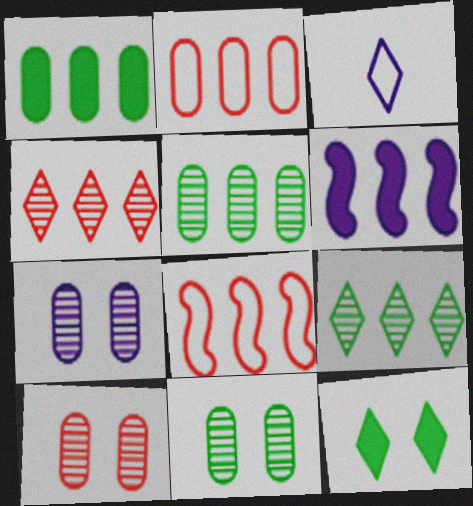[[2, 6, 9], 
[3, 4, 12], 
[3, 6, 7], 
[7, 10, 11]]